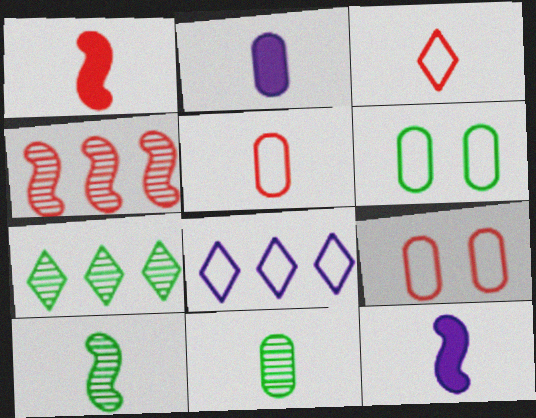[[2, 3, 10], 
[2, 5, 11], 
[3, 11, 12], 
[7, 9, 12]]